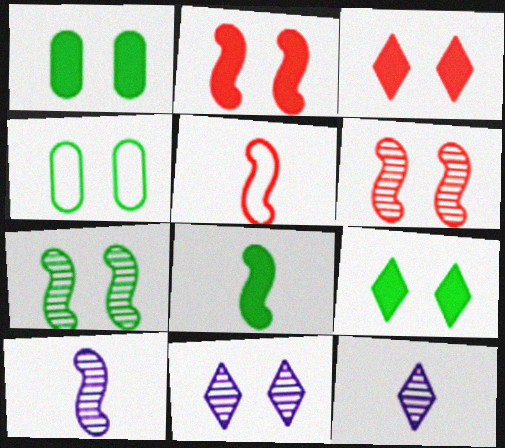[[2, 4, 11], 
[4, 7, 9], 
[5, 8, 10]]